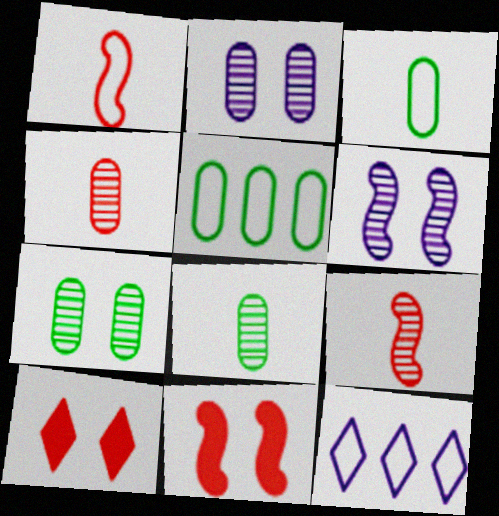[[8, 11, 12]]